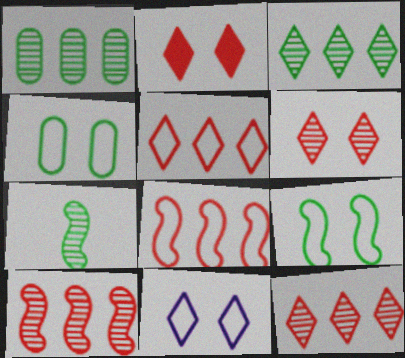[]